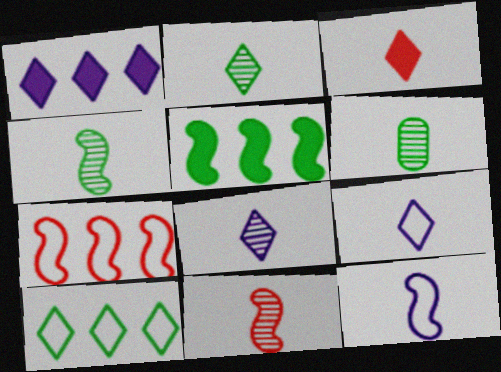[[2, 3, 9], 
[2, 4, 6], 
[3, 6, 12], 
[6, 8, 11]]